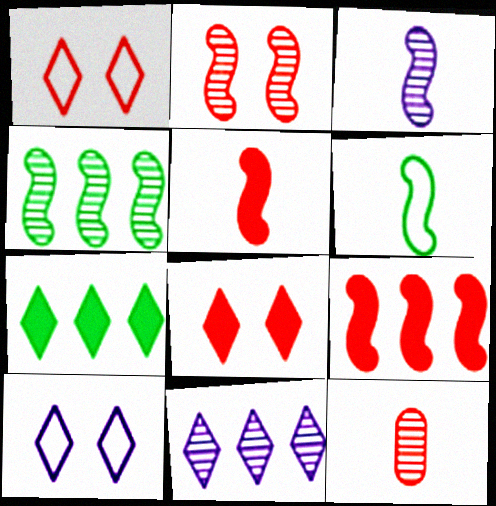[[1, 9, 12], 
[2, 3, 4], 
[3, 5, 6]]